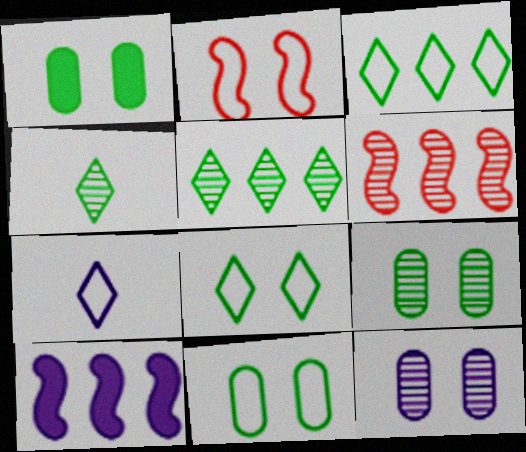[[1, 6, 7], 
[1, 9, 11], 
[4, 6, 12], 
[7, 10, 12]]